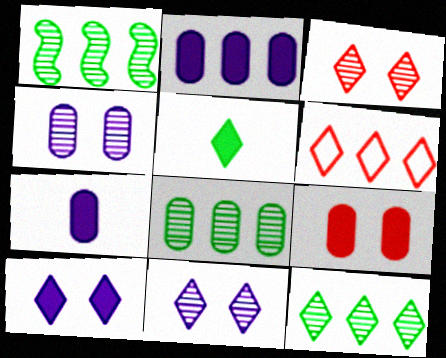[[1, 2, 6], 
[1, 8, 12], 
[5, 6, 11]]